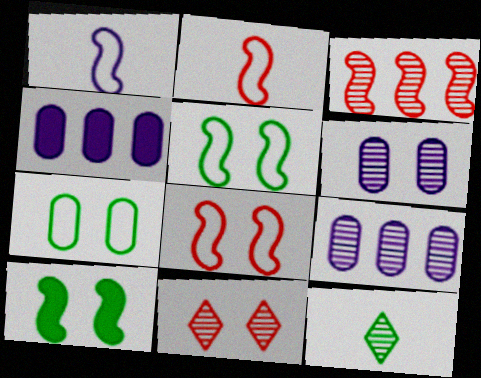[[1, 3, 10], 
[3, 6, 12], 
[4, 8, 12]]